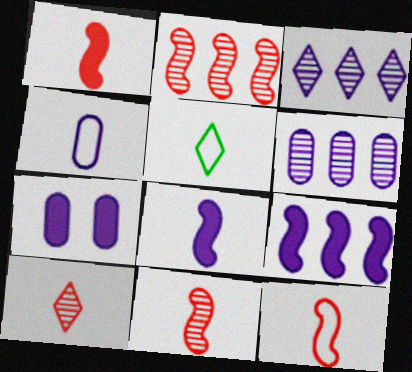[[1, 11, 12], 
[2, 5, 7], 
[4, 5, 12], 
[4, 6, 7]]